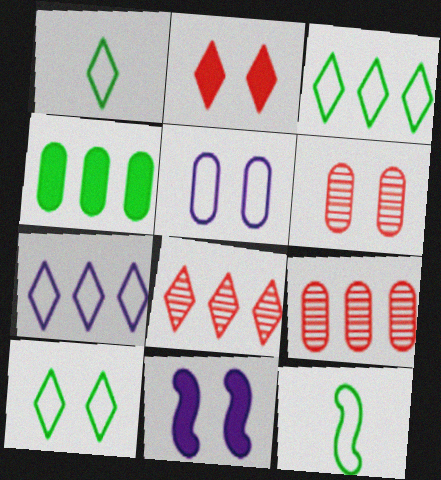[[1, 3, 10], 
[1, 9, 11], 
[6, 10, 11]]